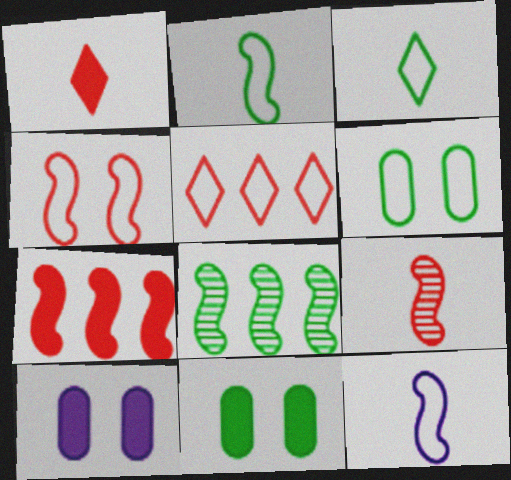[[3, 8, 11], 
[4, 7, 9], 
[5, 6, 12]]